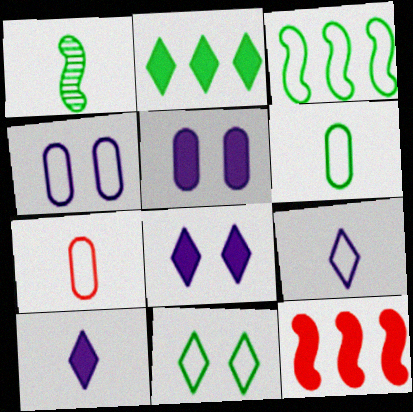[[1, 7, 10], 
[3, 6, 11]]